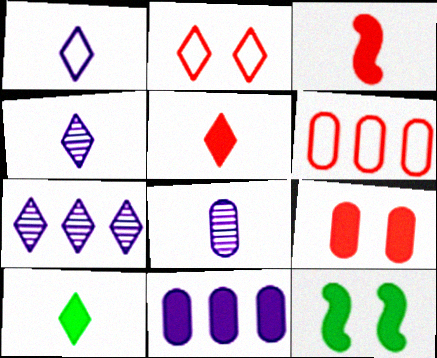[[2, 7, 10], 
[4, 6, 12], 
[5, 11, 12]]